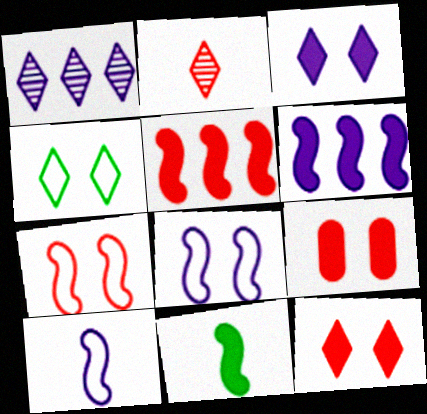[]